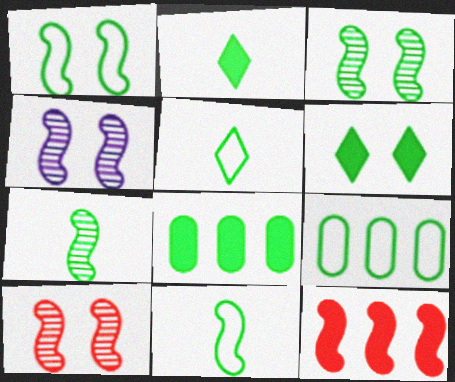[[1, 5, 9], 
[2, 3, 9], 
[3, 4, 10], 
[3, 5, 8], 
[4, 11, 12], 
[6, 7, 9]]